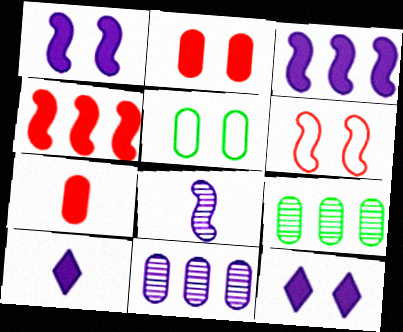[[5, 7, 11], 
[6, 9, 10]]